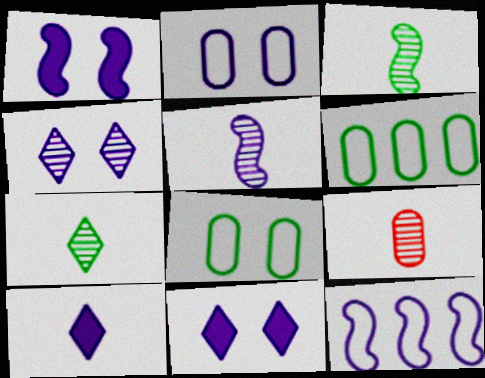[[1, 2, 4], 
[1, 5, 12], 
[5, 7, 9]]